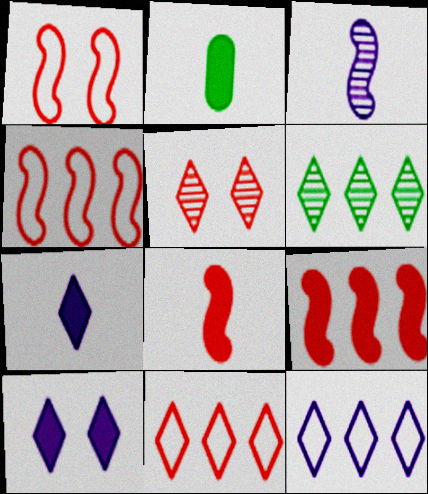[[2, 7, 8], 
[2, 9, 10]]